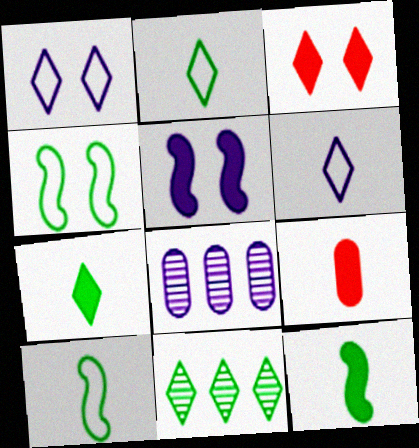[[3, 6, 11], 
[3, 8, 10], 
[5, 6, 8]]